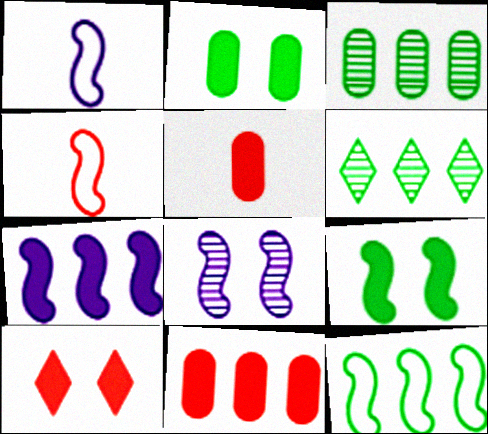[[1, 3, 10], 
[1, 7, 8]]